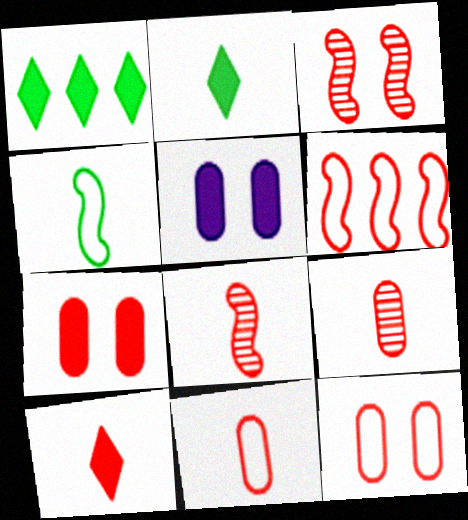[[8, 10, 11]]